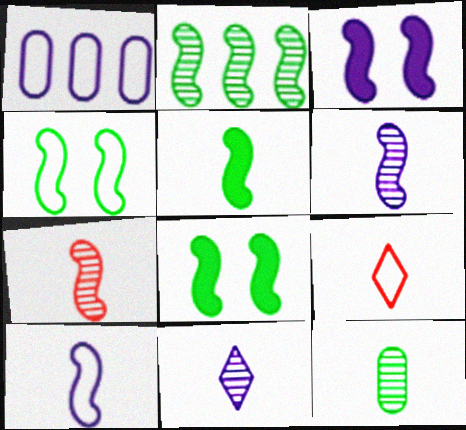[[1, 3, 11], 
[1, 4, 9], 
[2, 4, 5], 
[5, 7, 10], 
[7, 11, 12]]